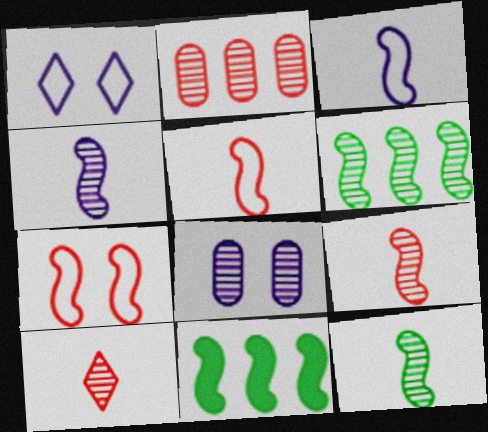[[4, 7, 11], 
[4, 9, 12], 
[6, 8, 10]]